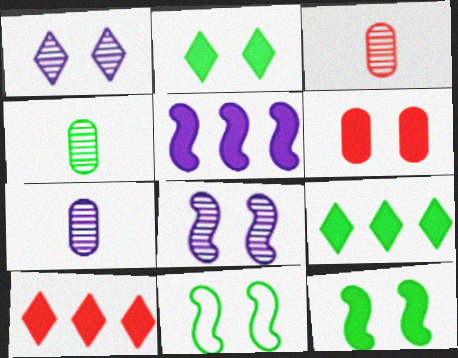[[1, 6, 11], 
[3, 4, 7], 
[4, 9, 11], 
[7, 10, 11]]